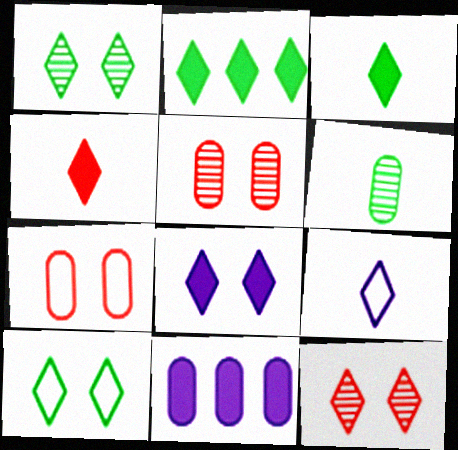[[2, 4, 8], 
[2, 9, 12], 
[6, 7, 11], 
[8, 10, 12]]